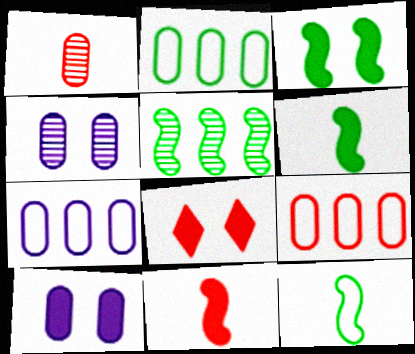[[1, 2, 10], 
[2, 7, 9], 
[3, 5, 12], 
[3, 8, 10]]